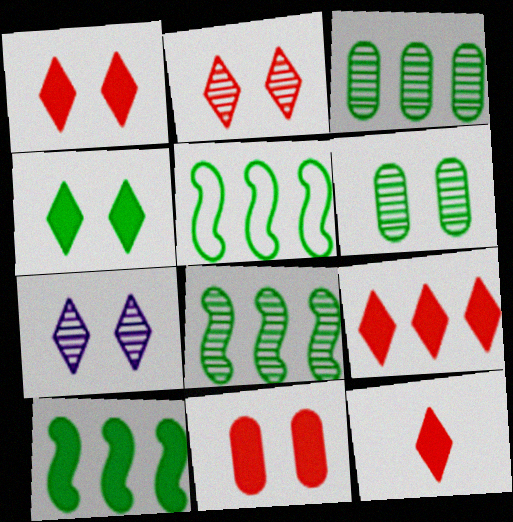[[1, 9, 12], 
[5, 8, 10]]